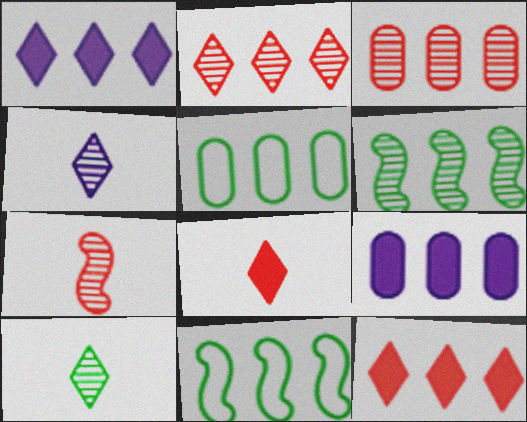[[1, 3, 11], 
[2, 9, 11], 
[3, 5, 9]]